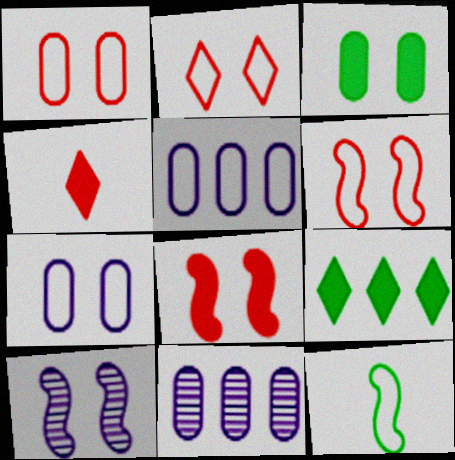[[1, 2, 6], 
[2, 3, 10], 
[2, 5, 12]]